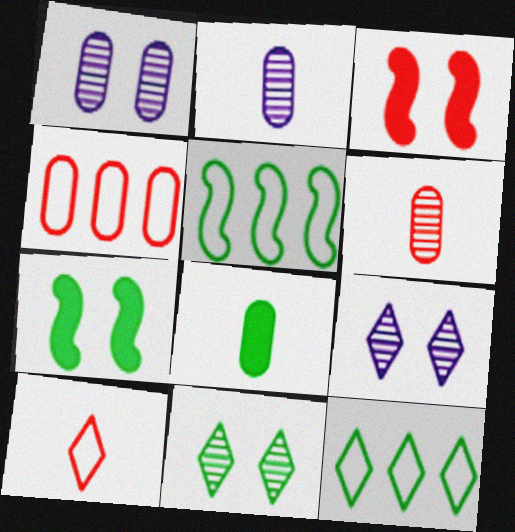[[1, 4, 8], 
[2, 3, 12], 
[5, 8, 11]]